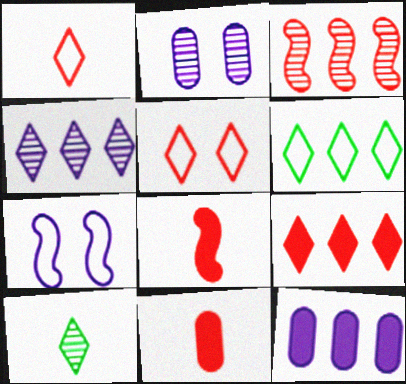[[2, 3, 10], 
[2, 6, 8], 
[3, 5, 11], 
[3, 6, 12], 
[4, 6, 9]]